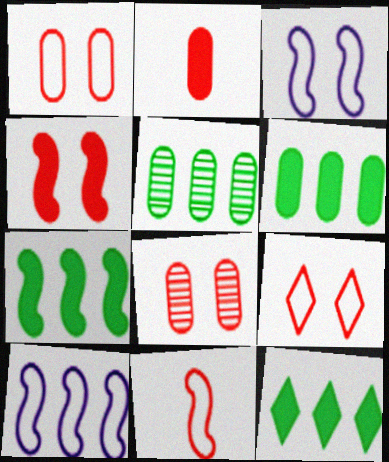[[4, 8, 9], 
[6, 7, 12]]